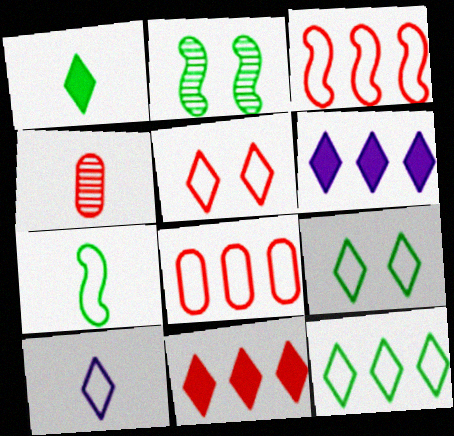[[5, 10, 12]]